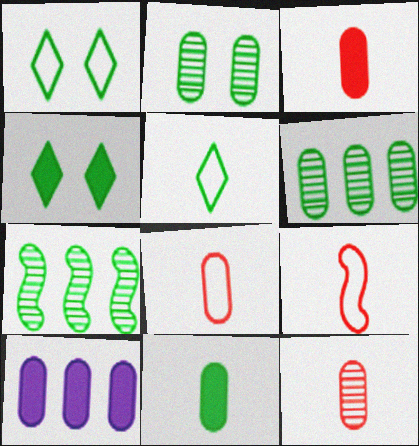[[1, 7, 11], 
[2, 8, 10], 
[3, 8, 12]]